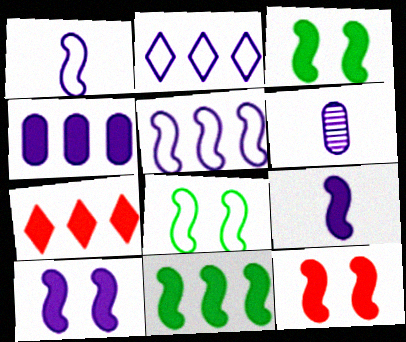[[2, 6, 10], 
[3, 10, 12], 
[4, 7, 11], 
[6, 7, 8], 
[9, 11, 12]]